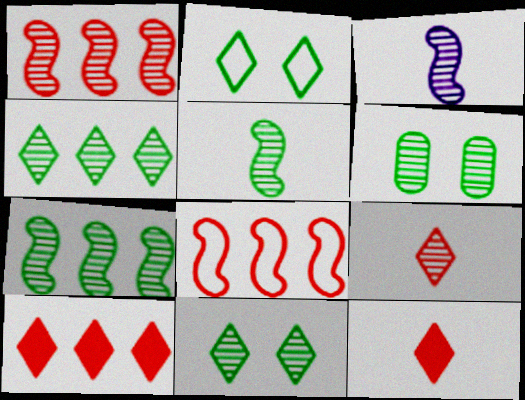[[4, 5, 6]]